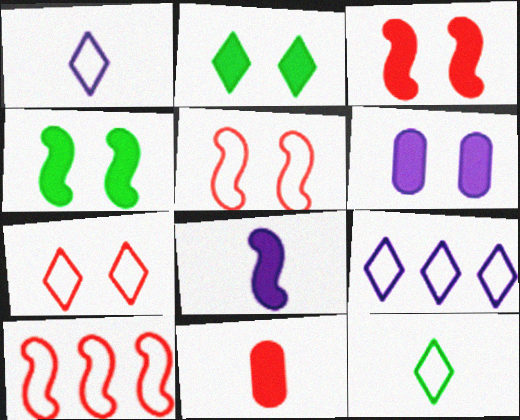[[2, 3, 6], 
[7, 9, 12]]